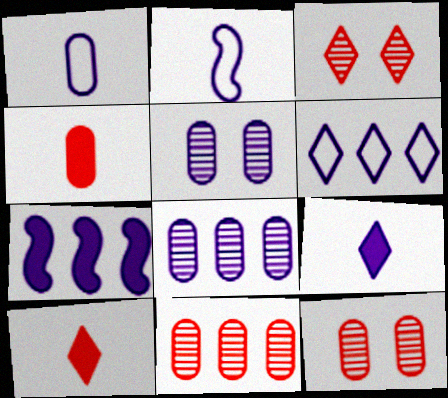[[6, 7, 8]]